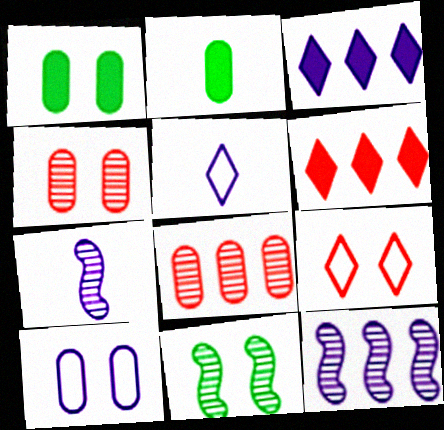[[1, 4, 10], 
[2, 8, 10], 
[2, 9, 12], 
[3, 7, 10]]